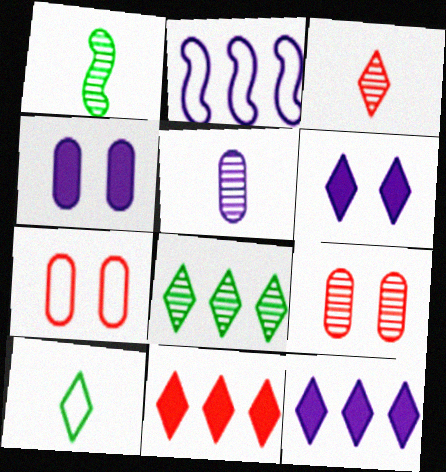[[1, 3, 5], 
[1, 7, 12], 
[2, 5, 6], 
[2, 7, 10]]